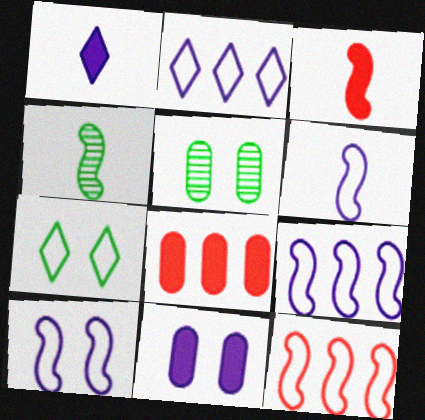[[1, 5, 12], 
[2, 3, 5], 
[3, 4, 6], 
[6, 9, 10]]